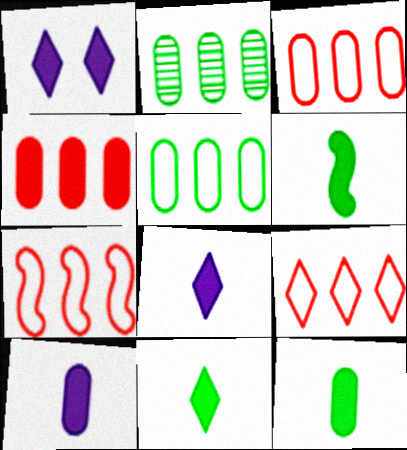[[1, 4, 6], 
[3, 7, 9], 
[6, 11, 12]]